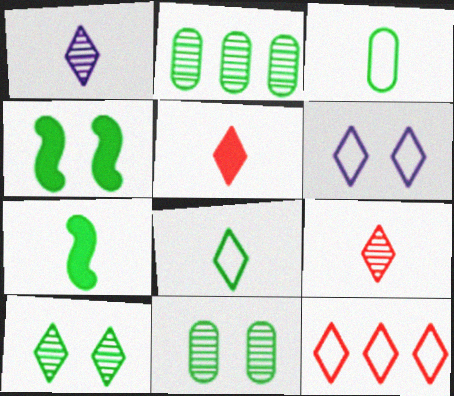[[1, 5, 8], 
[2, 4, 8], 
[6, 8, 12]]